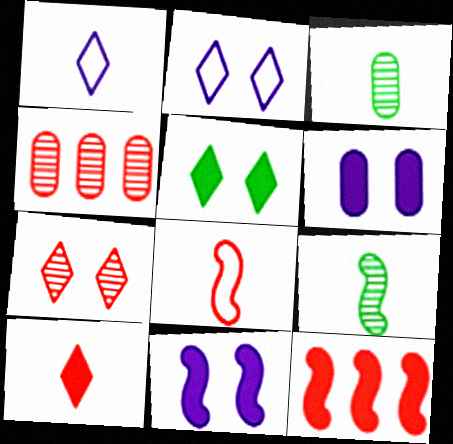[[2, 3, 12], 
[2, 5, 7]]